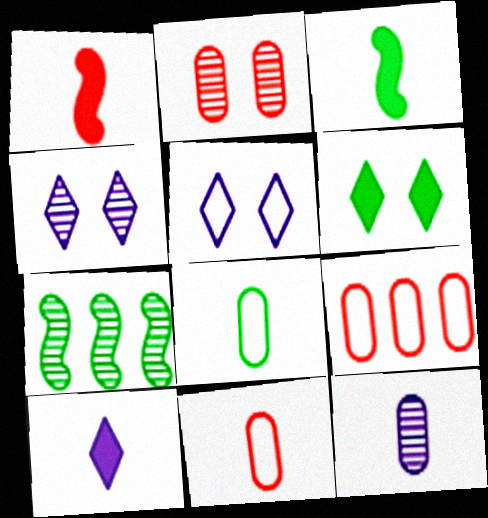[[3, 4, 9], 
[6, 7, 8]]